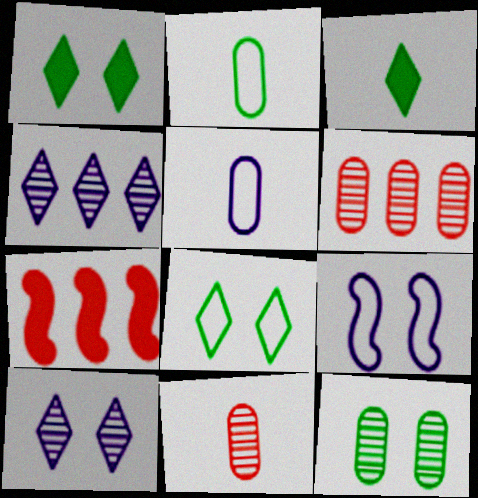[[2, 7, 10], 
[3, 6, 9]]